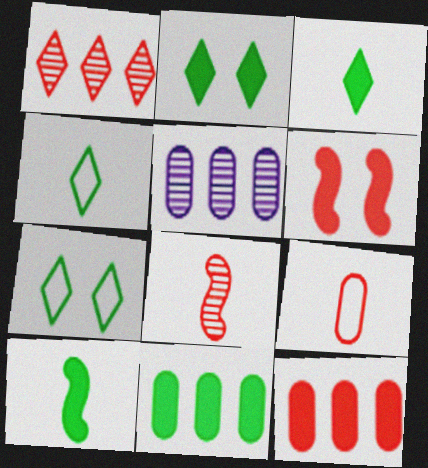[[1, 6, 9], 
[2, 10, 11], 
[4, 5, 6]]